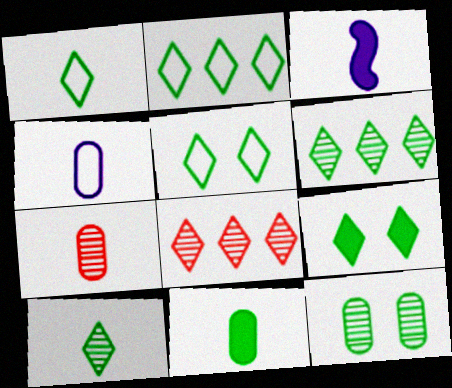[[1, 2, 5], 
[1, 3, 7], 
[1, 6, 9], 
[2, 9, 10], 
[4, 7, 11]]